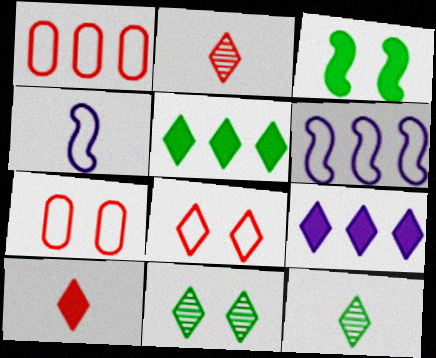[[8, 9, 12]]